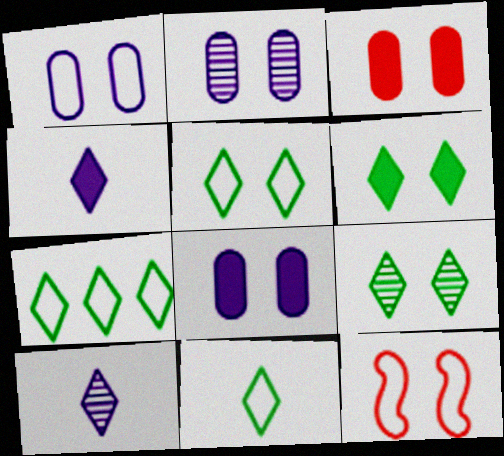[[1, 2, 8], 
[1, 5, 12], 
[2, 6, 12], 
[5, 6, 9], 
[5, 7, 11], 
[8, 9, 12]]